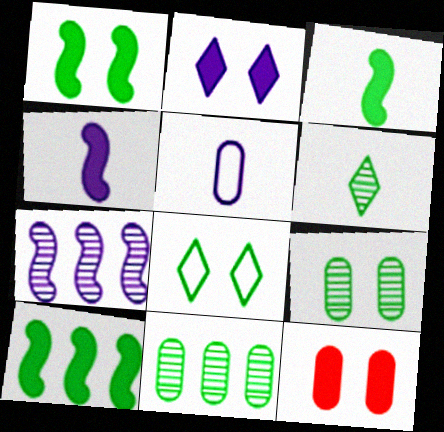[[1, 2, 12], 
[1, 3, 10], 
[1, 8, 9], 
[2, 5, 7], 
[3, 8, 11], 
[5, 11, 12]]